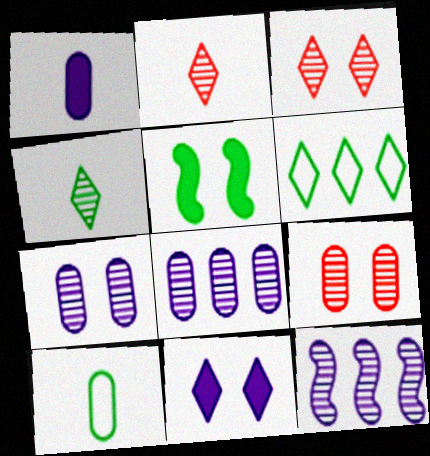[[2, 6, 11], 
[4, 9, 12]]